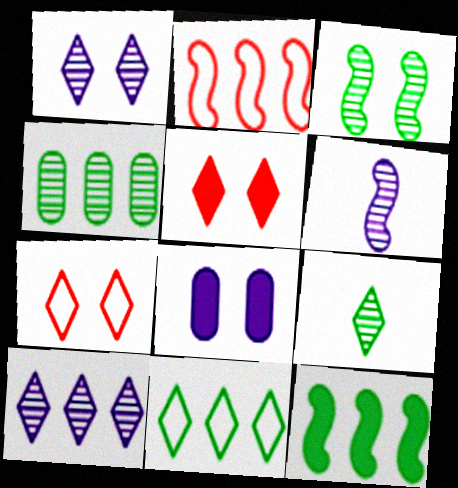[[2, 8, 9], 
[3, 4, 9], 
[3, 7, 8], 
[4, 11, 12]]